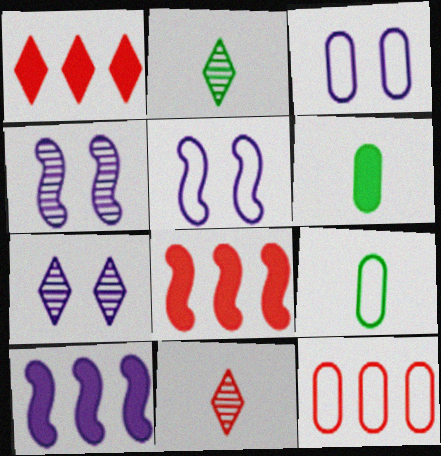[[1, 4, 9], 
[2, 3, 8], 
[3, 9, 12], 
[7, 8, 9]]